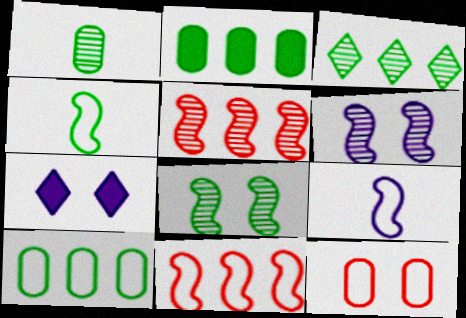[[1, 3, 8], 
[1, 7, 11], 
[7, 8, 12]]